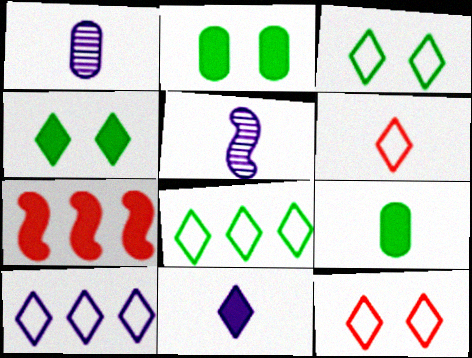[[1, 3, 7], 
[2, 7, 11], 
[3, 6, 10], 
[5, 6, 9]]